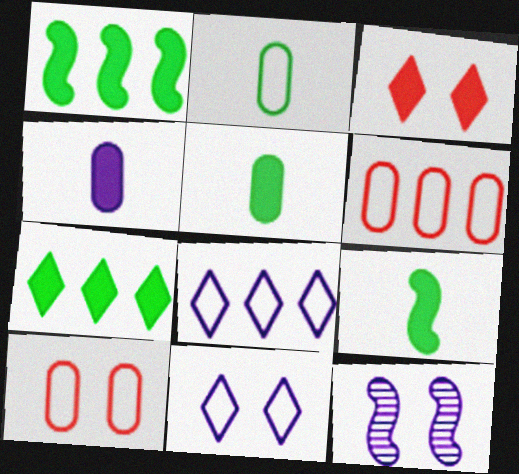[[1, 3, 4], 
[4, 8, 12]]